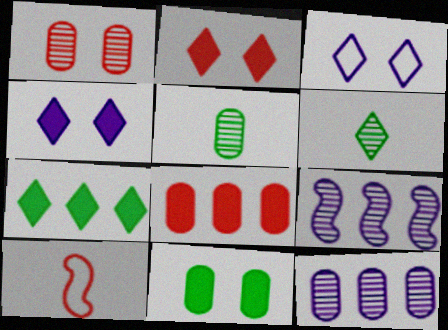[[1, 5, 12], 
[1, 6, 9]]